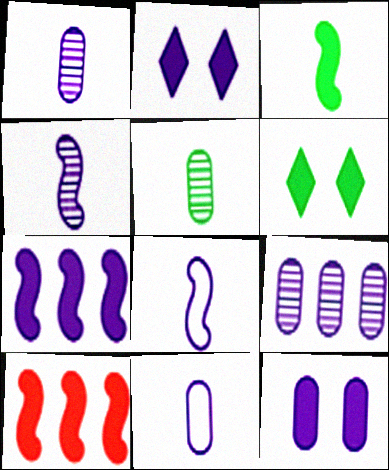[[2, 8, 9], 
[9, 11, 12]]